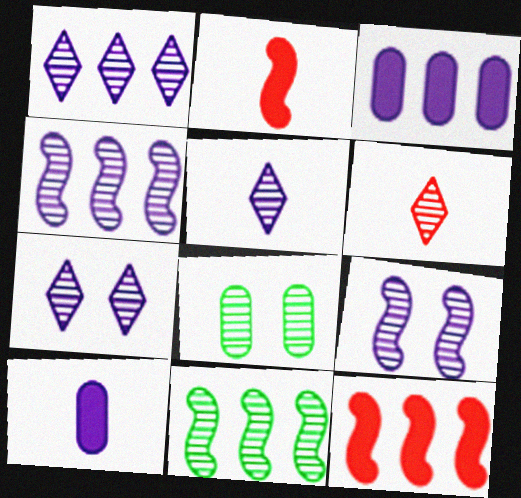[[1, 5, 7], 
[4, 6, 8]]